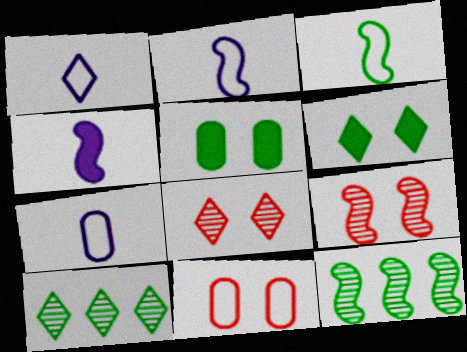[[1, 2, 7], 
[3, 5, 10], 
[4, 10, 11]]